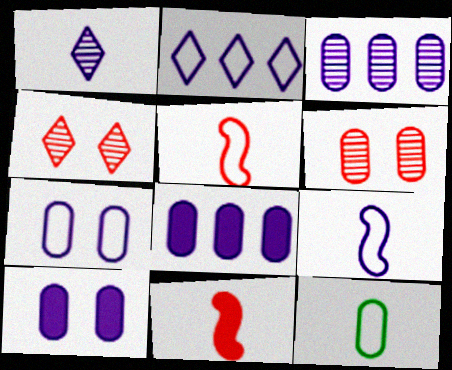[[1, 11, 12], 
[2, 7, 9], 
[6, 8, 12]]